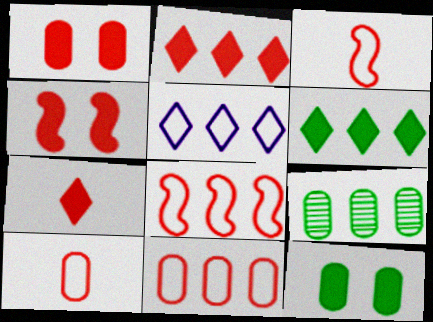[]